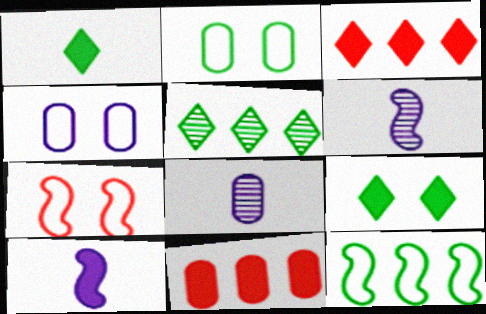[[2, 3, 6], 
[2, 8, 11], 
[9, 10, 11]]